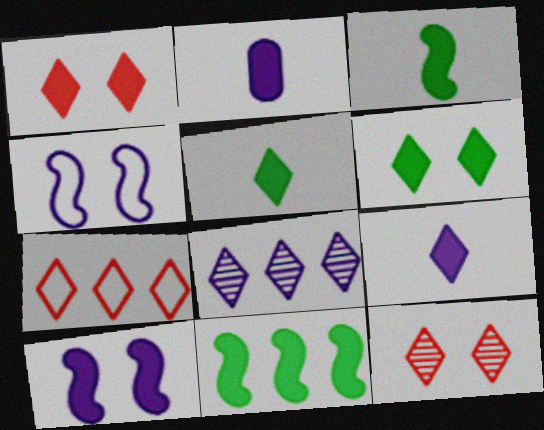[[1, 2, 11], 
[2, 4, 8]]